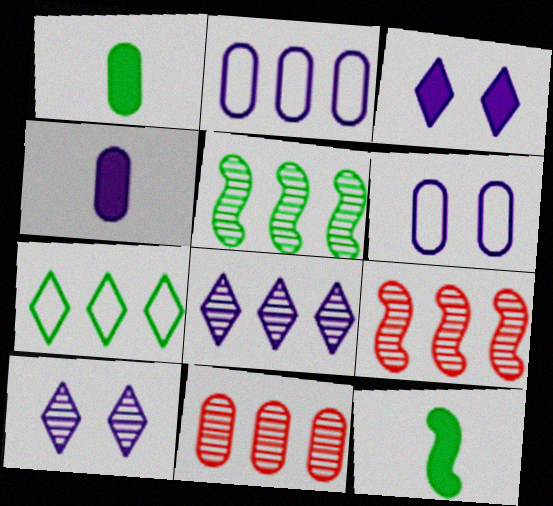[[1, 6, 11], 
[5, 8, 11]]